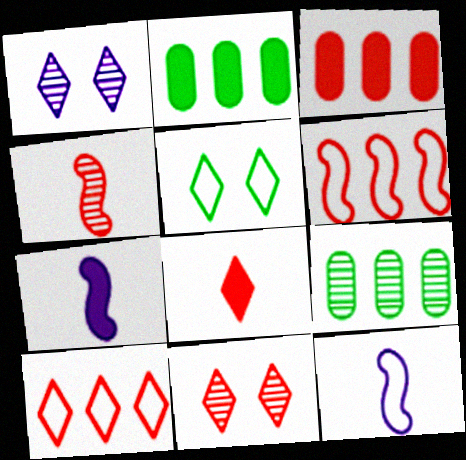[[1, 4, 9], 
[2, 11, 12], 
[8, 10, 11]]